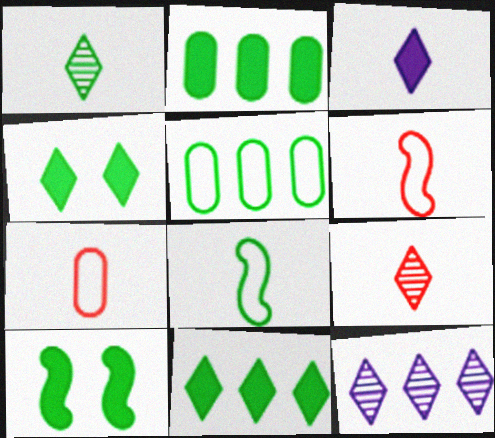[[1, 5, 10], 
[7, 10, 12]]